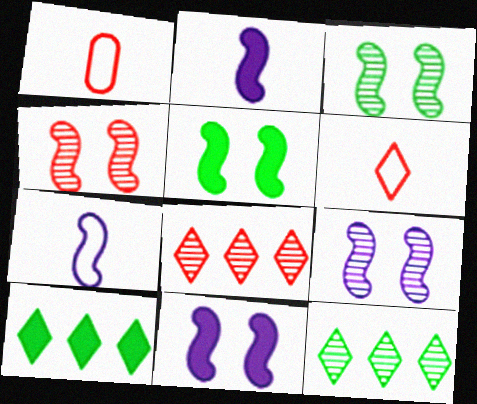[[1, 9, 10], 
[1, 11, 12], 
[3, 4, 9]]